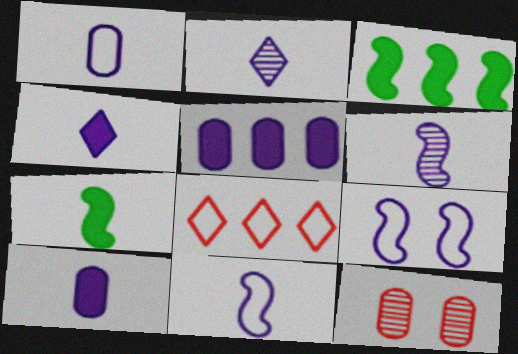[[1, 4, 6], 
[2, 5, 9], 
[2, 10, 11]]